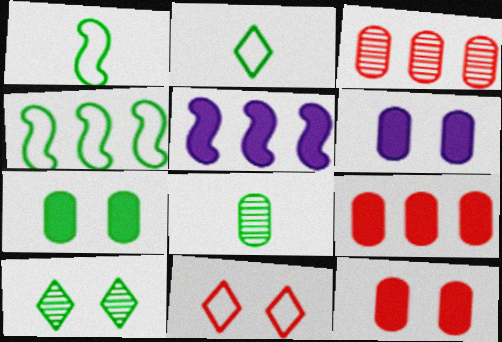[[5, 8, 11], 
[6, 7, 12]]